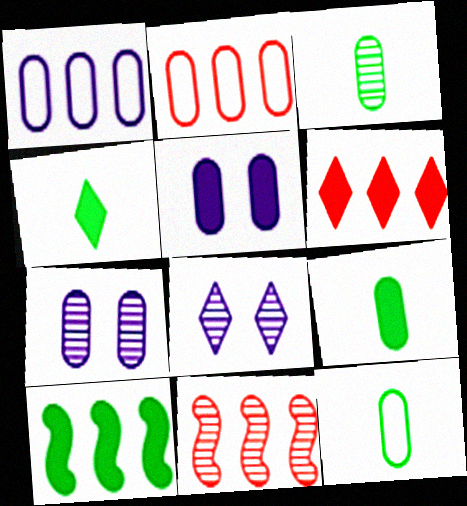[[2, 3, 5], 
[2, 6, 11], 
[2, 7, 9], 
[3, 8, 11], 
[3, 9, 12]]